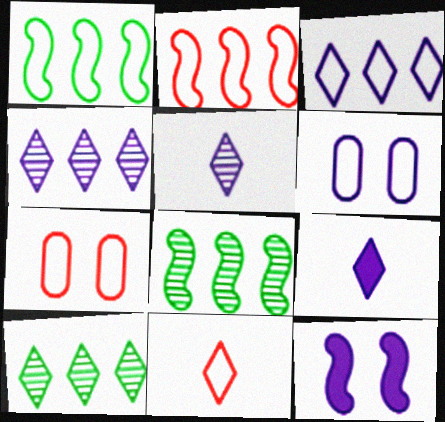[[1, 6, 11], 
[2, 7, 11], 
[7, 8, 9]]